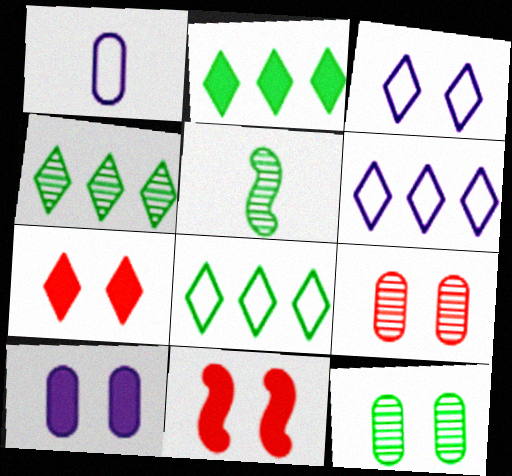[[1, 4, 11], 
[2, 4, 8], 
[3, 11, 12], 
[4, 5, 12]]